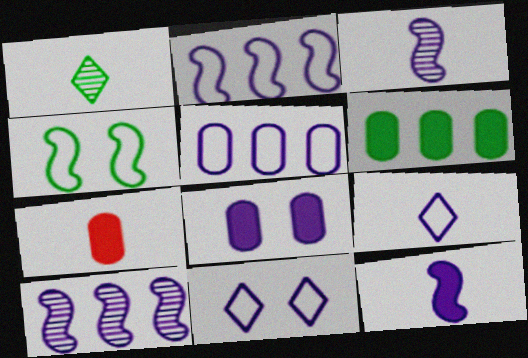[[1, 4, 6], 
[6, 7, 8], 
[8, 9, 10]]